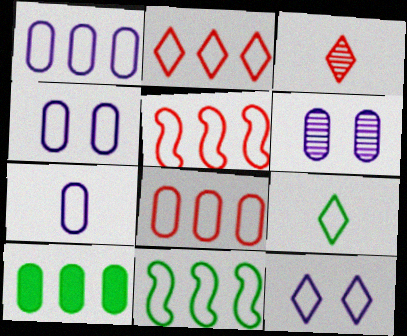[[1, 2, 11], 
[1, 4, 7], 
[2, 5, 8], 
[2, 9, 12], 
[4, 5, 9]]